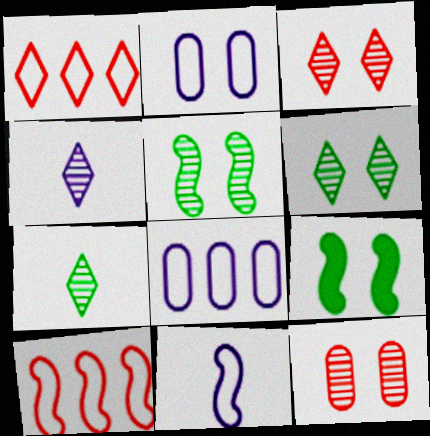[[2, 3, 9]]